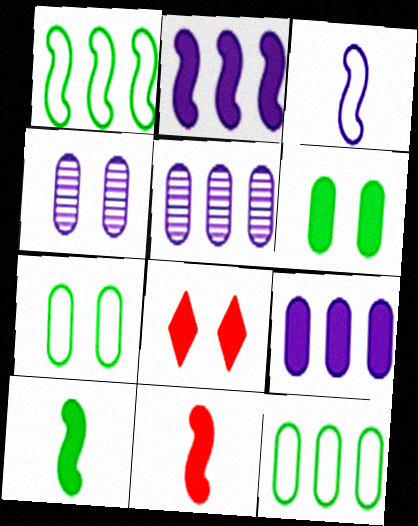[[8, 9, 10]]